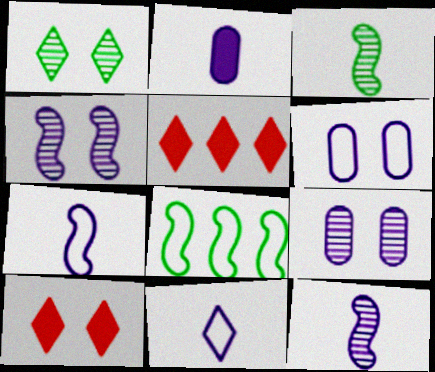[[1, 5, 11], 
[2, 11, 12], 
[3, 5, 6]]